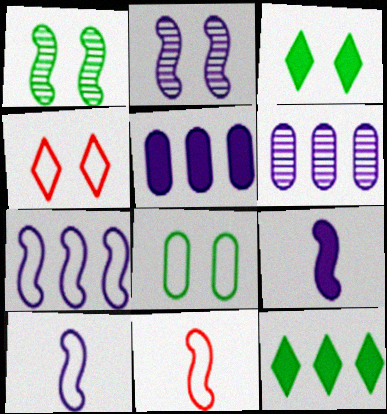[[1, 3, 8], 
[2, 7, 9], 
[3, 6, 11]]